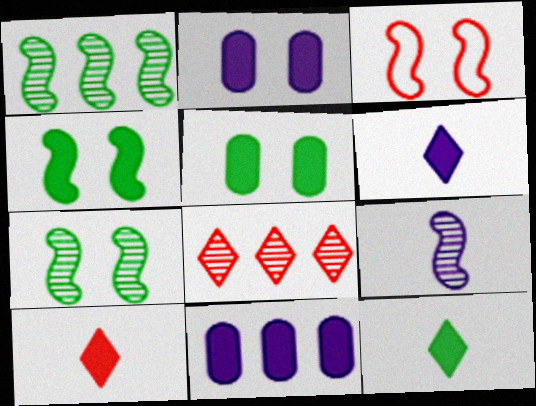[[4, 10, 11], 
[6, 10, 12]]